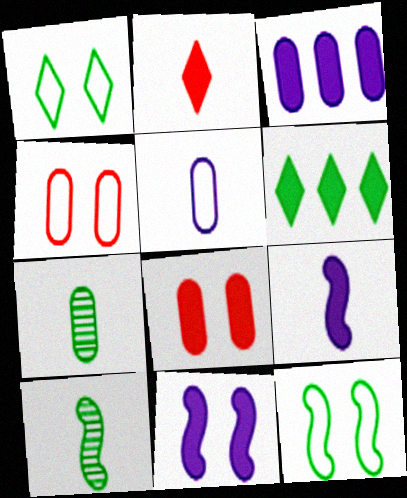[[2, 5, 10], 
[3, 4, 7], 
[6, 7, 12], 
[6, 8, 9]]